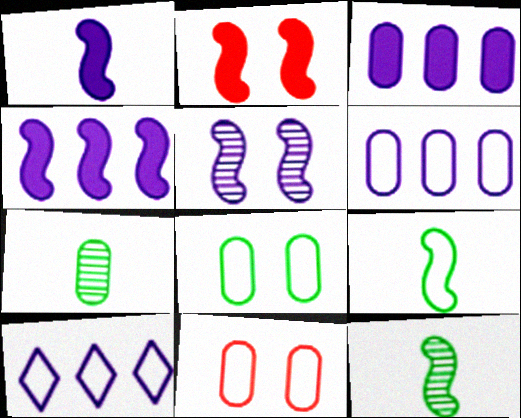[[2, 7, 10], 
[3, 7, 11], 
[9, 10, 11]]